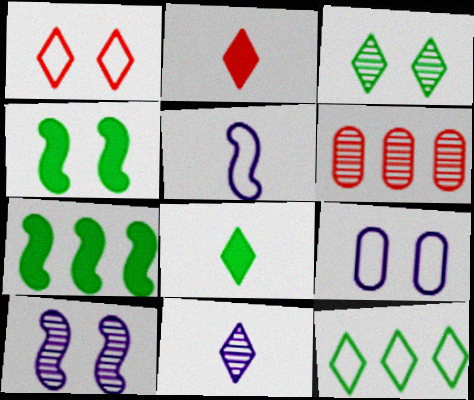[[3, 8, 12]]